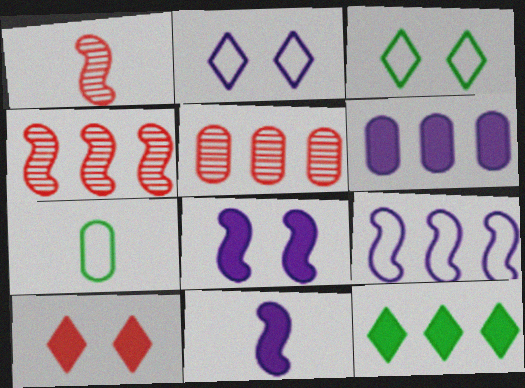[[1, 3, 6], 
[3, 5, 11], 
[5, 9, 12]]